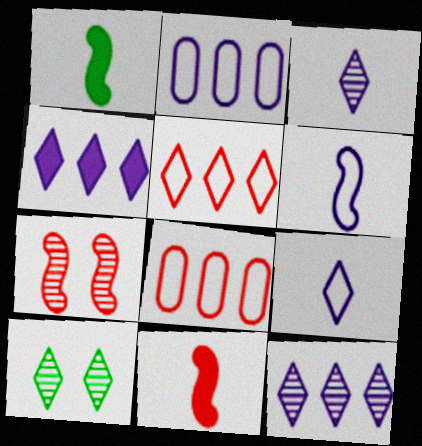[[2, 10, 11]]